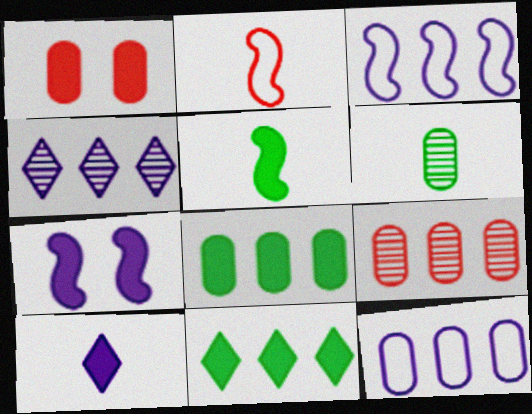[[1, 6, 12], 
[2, 6, 10], 
[3, 9, 11], 
[8, 9, 12]]